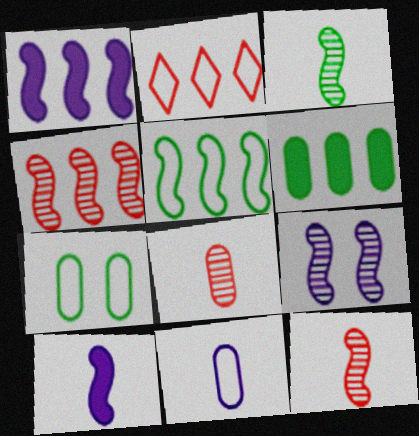[[1, 4, 5], 
[3, 4, 9]]